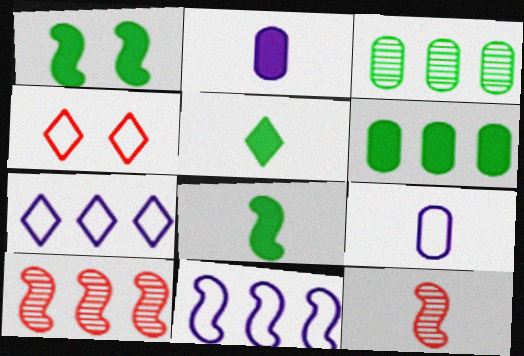[[1, 5, 6], 
[1, 11, 12], 
[5, 9, 12], 
[6, 7, 10]]